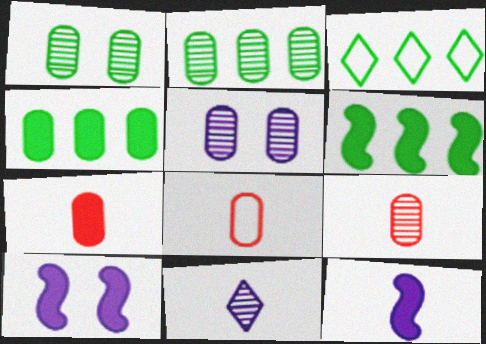[[2, 3, 6], 
[2, 5, 9], 
[3, 9, 10], 
[4, 5, 8], 
[7, 8, 9]]